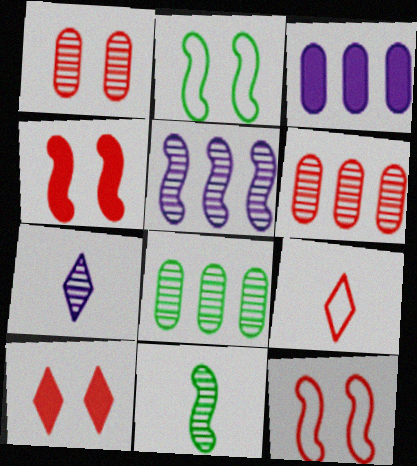[[1, 10, 12], 
[4, 6, 9]]